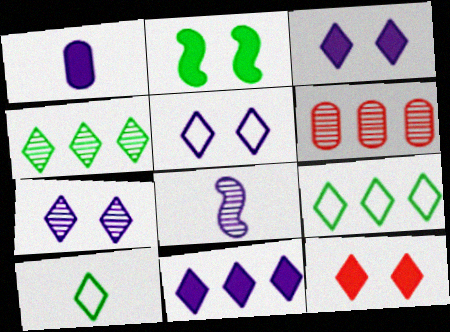[[3, 5, 7]]